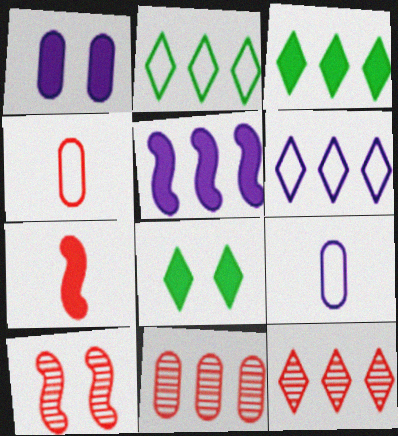[[1, 3, 7], 
[2, 5, 11], 
[3, 6, 12], 
[3, 9, 10]]